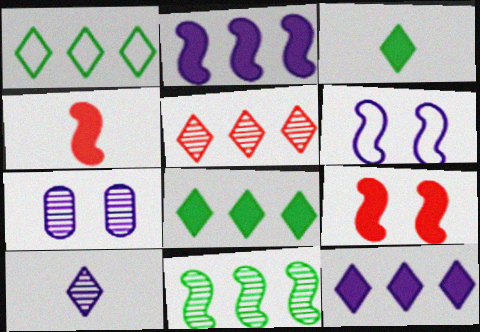[[1, 4, 7], 
[1, 5, 12], 
[4, 6, 11]]